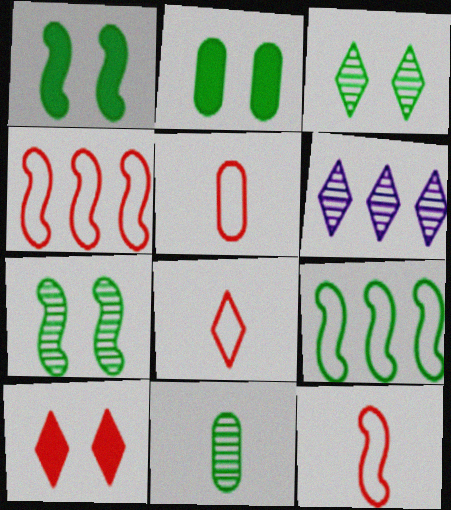[[1, 5, 6], 
[2, 6, 12], 
[5, 8, 12]]